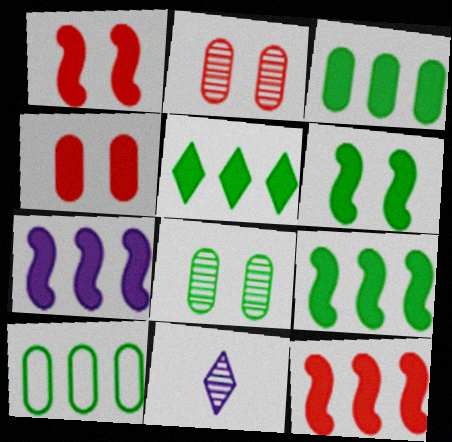[[1, 10, 11], 
[3, 5, 9], 
[7, 9, 12]]